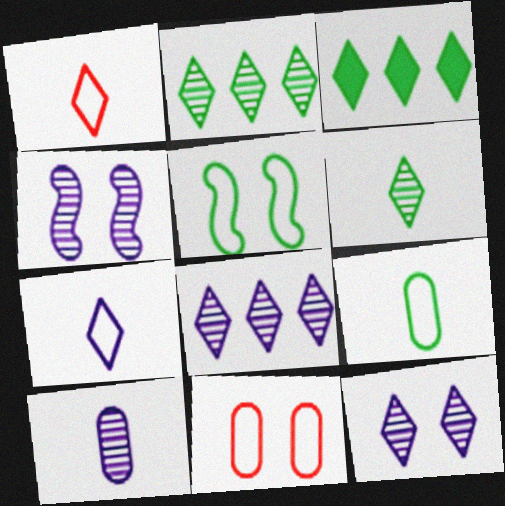[[1, 3, 12], 
[4, 8, 10]]